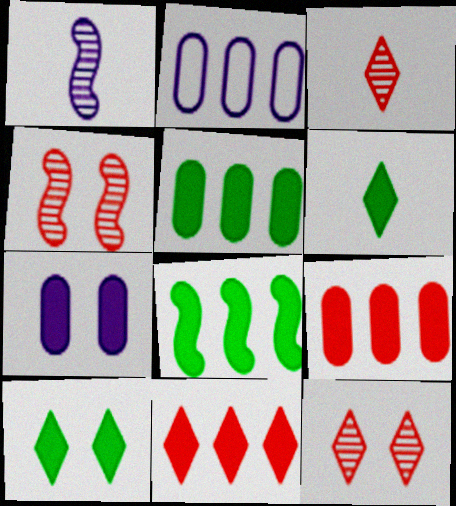[[2, 4, 6]]